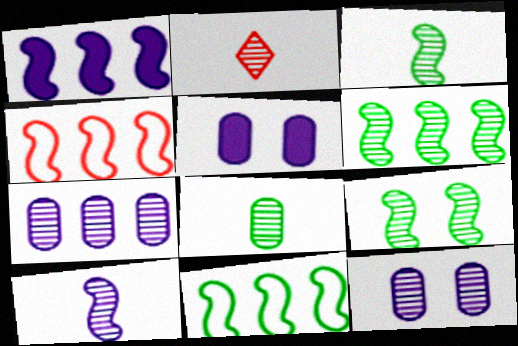[[1, 4, 6], 
[2, 5, 11], 
[2, 6, 12], 
[2, 7, 9], 
[2, 8, 10], 
[3, 6, 9]]